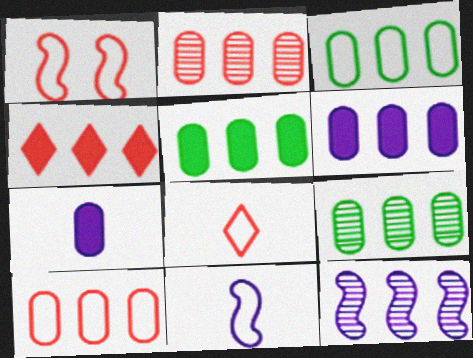[[1, 8, 10], 
[2, 3, 6], 
[3, 4, 12], 
[3, 5, 9], 
[6, 9, 10]]